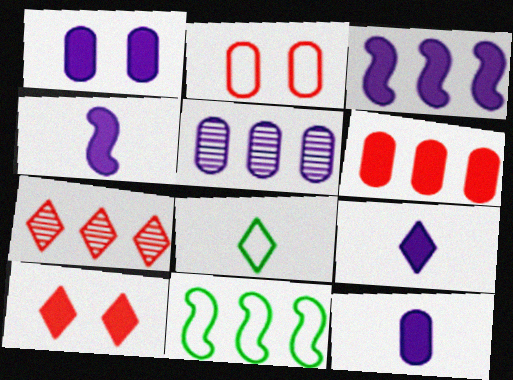[[1, 3, 9], 
[4, 9, 12]]